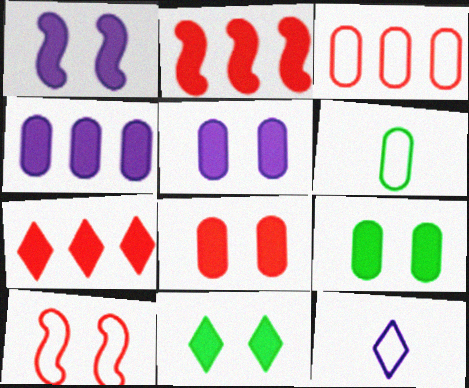[[1, 8, 11], 
[5, 8, 9]]